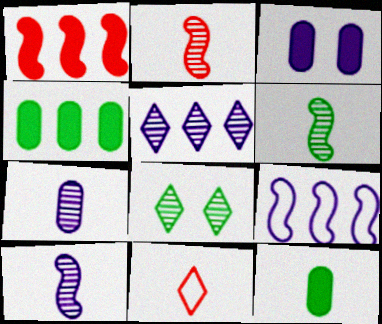[[2, 6, 10], 
[10, 11, 12]]